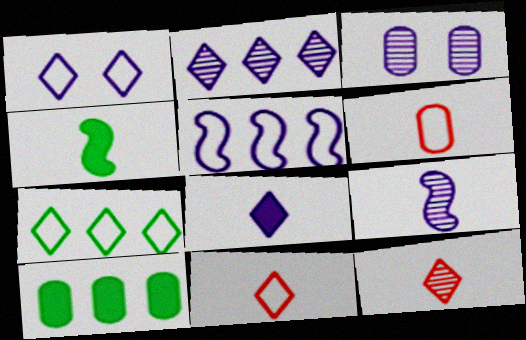[[1, 2, 8], 
[1, 7, 11], 
[2, 3, 9], 
[3, 5, 8], 
[3, 6, 10]]